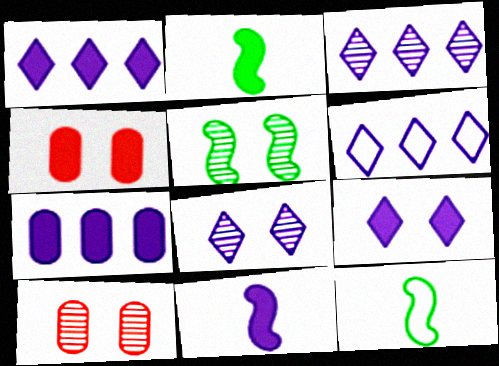[[1, 2, 4], 
[1, 3, 6], 
[1, 10, 12], 
[2, 6, 10], 
[3, 4, 12], 
[5, 8, 10], 
[7, 9, 11]]